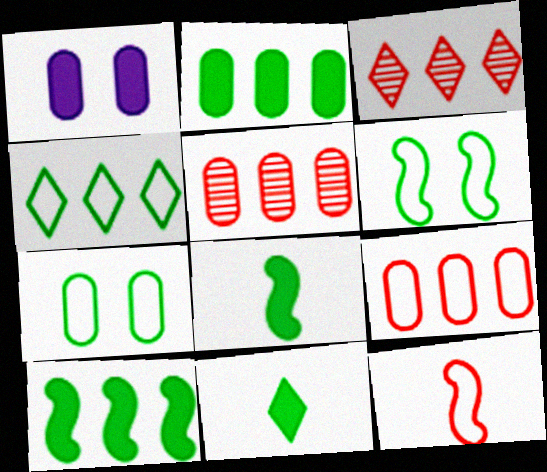[]